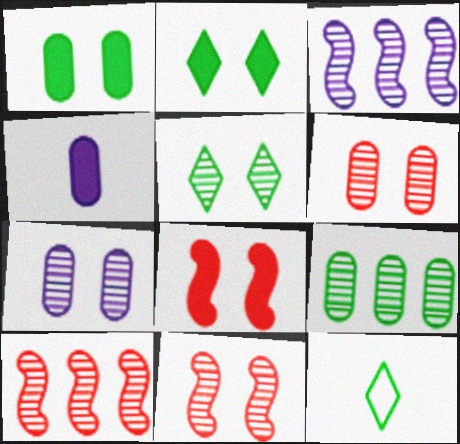[[5, 7, 11]]